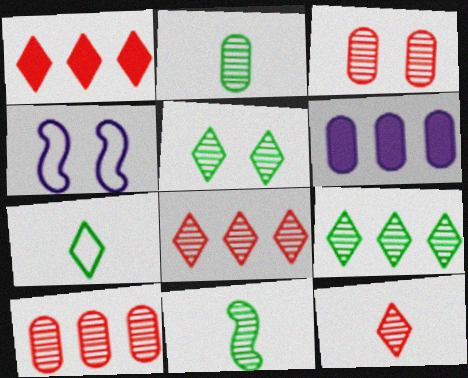[[1, 2, 4]]